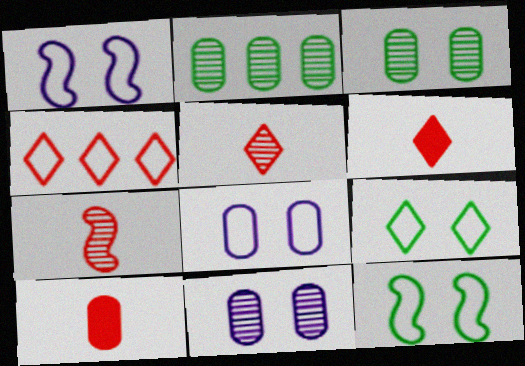[[1, 2, 6], 
[2, 8, 10]]